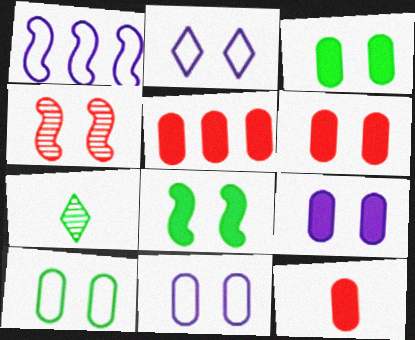[[1, 6, 7], 
[2, 3, 4], 
[3, 6, 9], 
[5, 6, 12]]